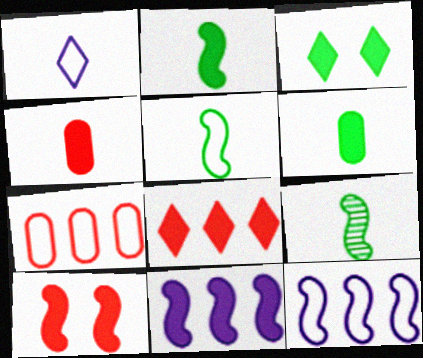[[1, 4, 9], 
[2, 5, 9], 
[2, 10, 11], 
[3, 4, 11], 
[4, 8, 10], 
[9, 10, 12]]